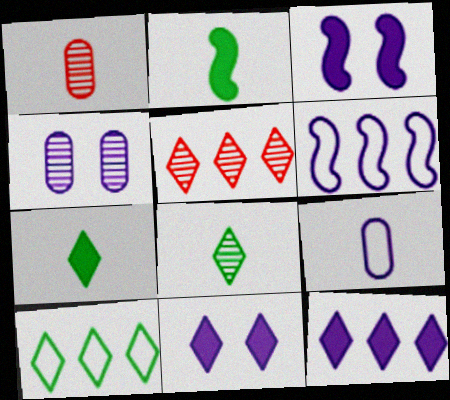[[1, 3, 10], 
[5, 10, 12]]